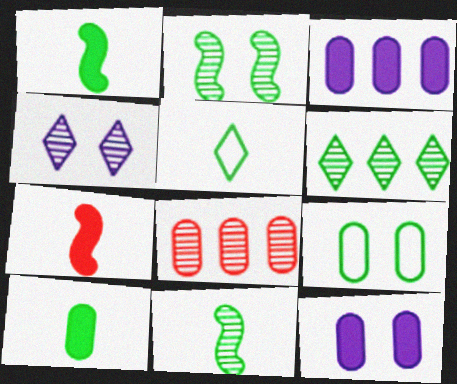[[1, 6, 9], 
[4, 8, 11], 
[5, 10, 11]]